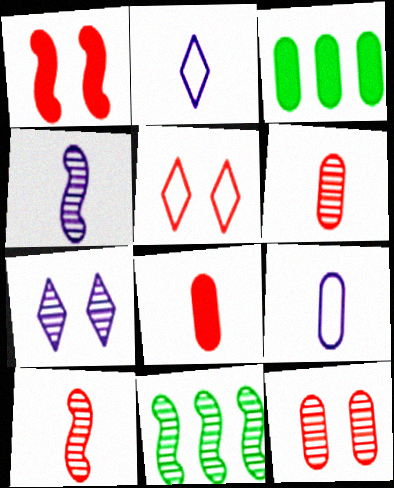[[1, 5, 12], 
[3, 4, 5], 
[3, 9, 12], 
[6, 7, 11]]